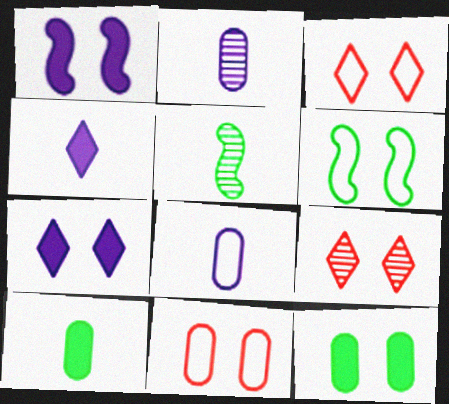[]